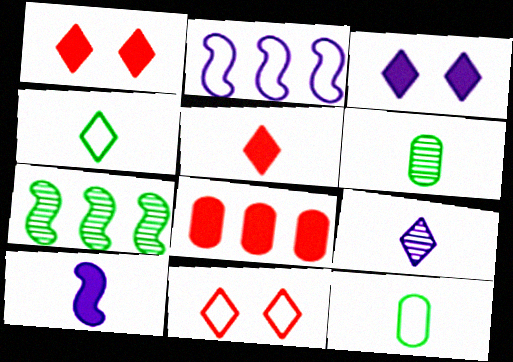[[1, 2, 6], 
[2, 11, 12], 
[4, 5, 9]]